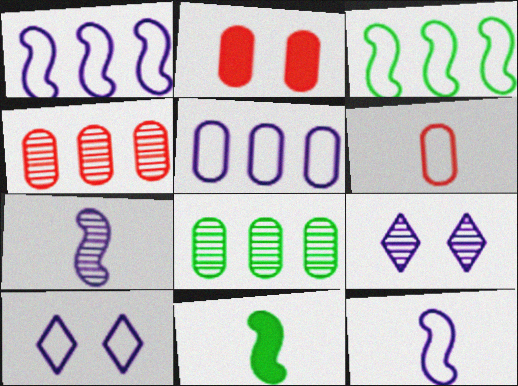[[2, 4, 6], 
[3, 6, 10], 
[4, 10, 11], 
[5, 10, 12]]